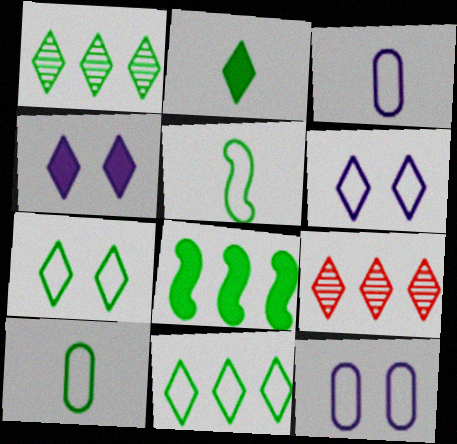[[1, 2, 7], 
[2, 6, 9]]